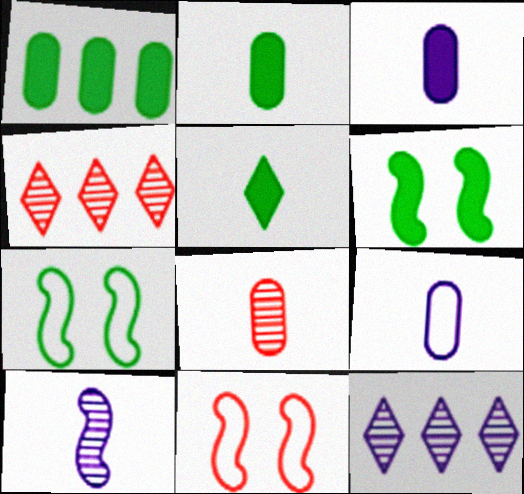[[1, 5, 6], 
[2, 8, 9], 
[2, 11, 12], 
[3, 4, 7], 
[4, 6, 9]]